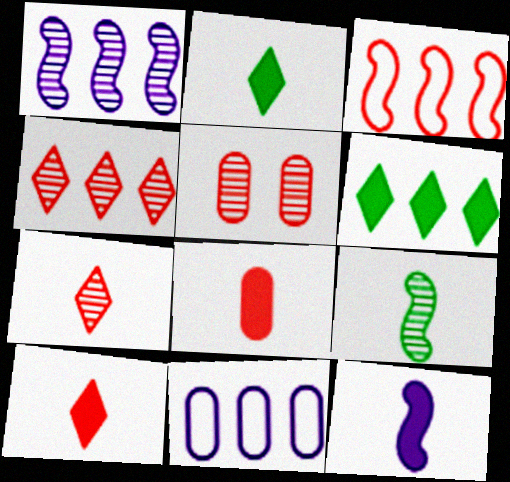[[2, 8, 12], 
[3, 5, 10]]